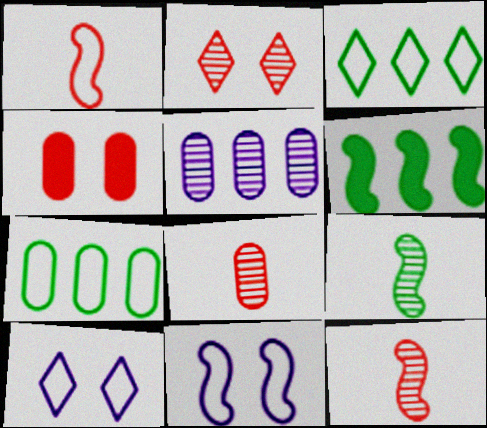[[1, 7, 10], 
[2, 5, 9], 
[6, 8, 10], 
[6, 11, 12]]